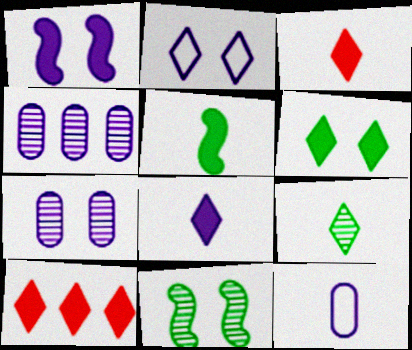[[1, 2, 7], 
[2, 9, 10], 
[6, 8, 10], 
[10, 11, 12]]